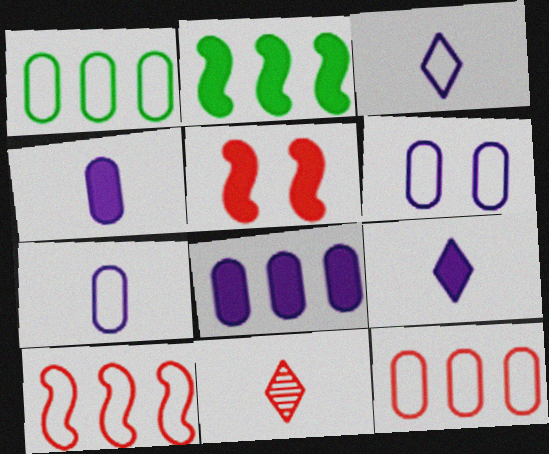[[2, 6, 11], 
[5, 11, 12]]